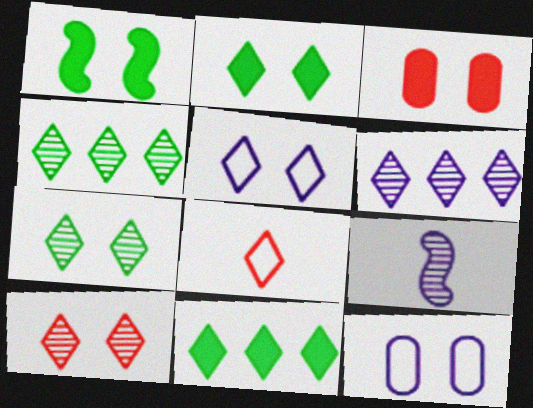[[1, 10, 12], 
[2, 5, 10], 
[2, 6, 8]]